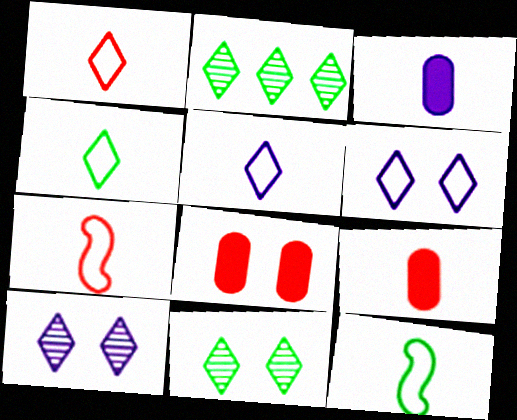[[1, 4, 5]]